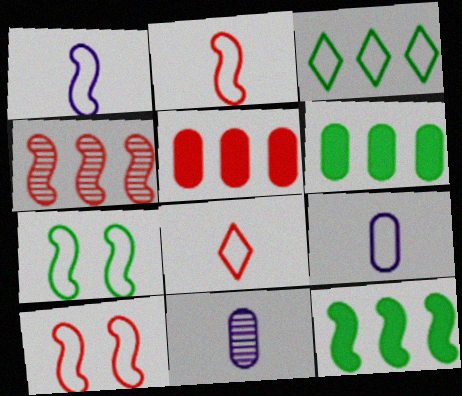[[3, 9, 10]]